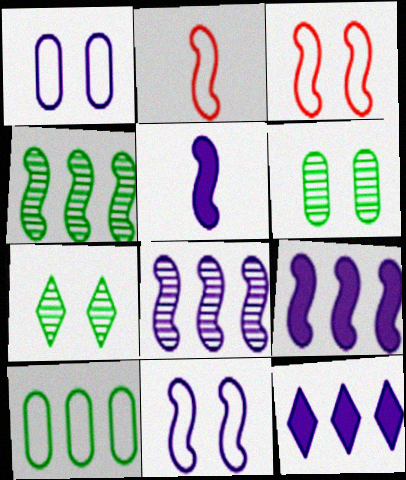[[2, 6, 12], 
[3, 4, 5], 
[5, 8, 11]]